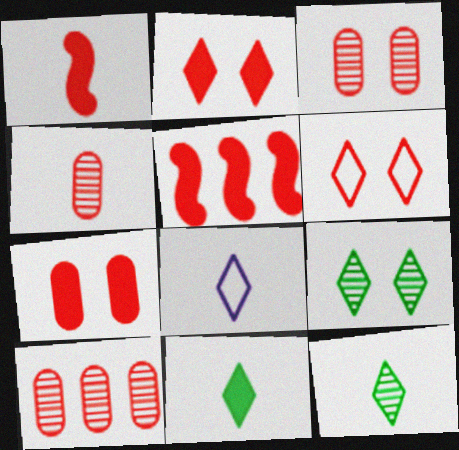[[1, 6, 10], 
[3, 4, 10], 
[4, 5, 6]]